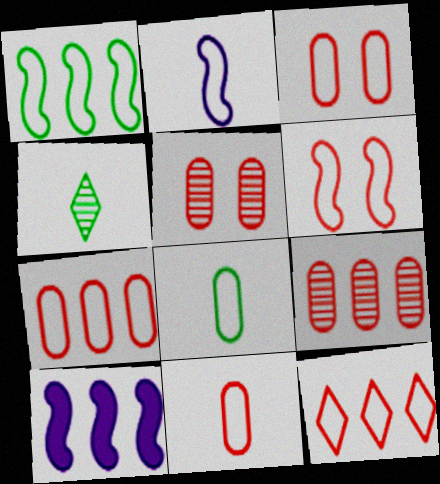[[1, 2, 6], 
[3, 4, 10], 
[3, 7, 11], 
[6, 11, 12]]